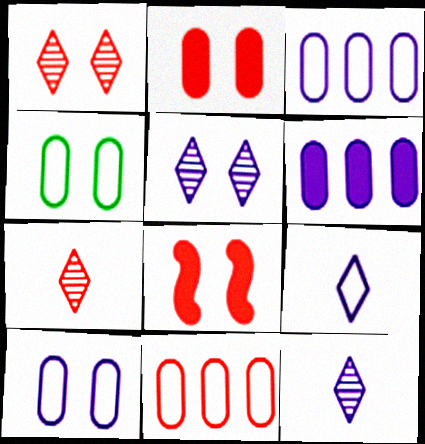[[4, 5, 8], 
[7, 8, 11]]